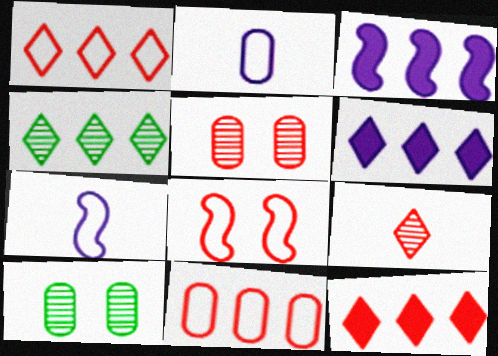[[1, 4, 6], 
[3, 4, 11], 
[7, 10, 12]]